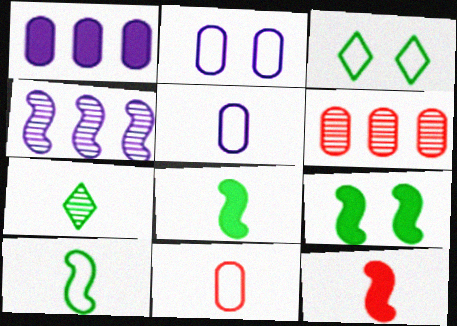[[5, 7, 12]]